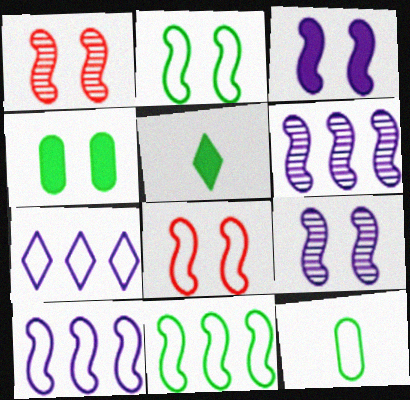[[1, 2, 3], 
[7, 8, 12]]